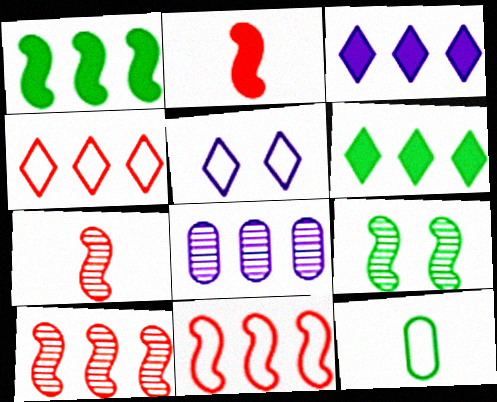[[1, 4, 8], 
[5, 11, 12], 
[6, 8, 11], 
[6, 9, 12]]